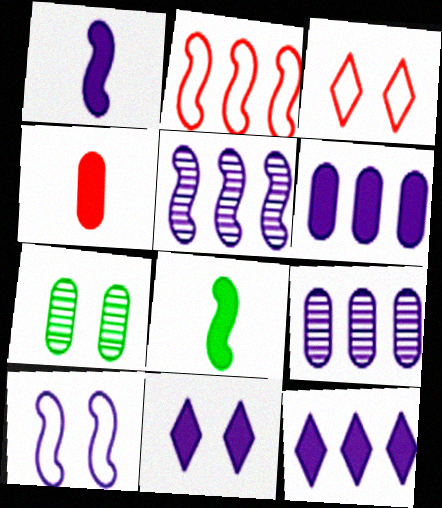[[1, 5, 10], 
[1, 6, 11], 
[3, 8, 9]]